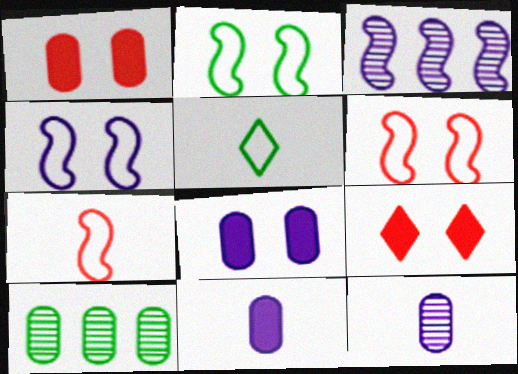[[1, 3, 5], 
[2, 4, 6]]